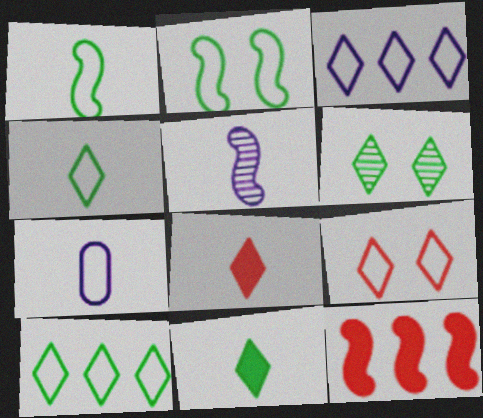[[2, 5, 12], 
[3, 4, 9], 
[3, 6, 8], 
[6, 7, 12], 
[6, 10, 11]]